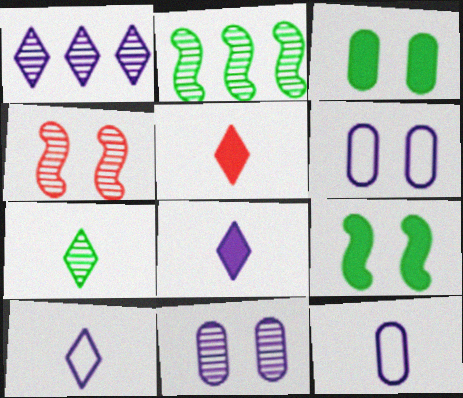[[2, 5, 6], 
[5, 7, 10]]